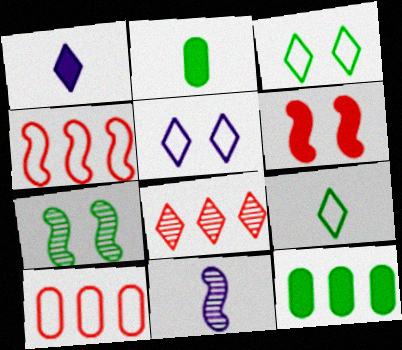[[1, 3, 8], 
[1, 6, 12], 
[1, 7, 10], 
[7, 9, 12]]